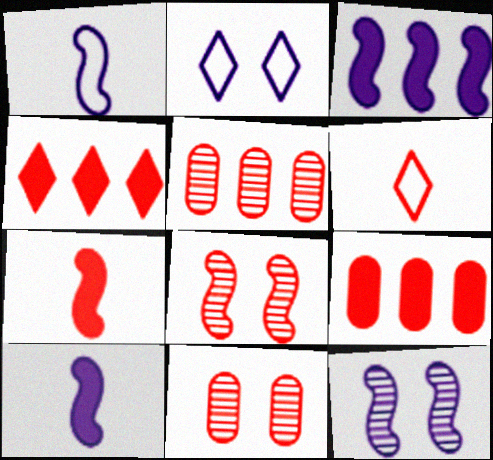[[1, 3, 12], 
[6, 8, 9]]